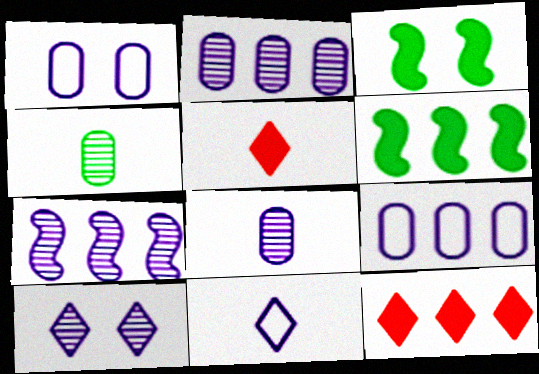[[7, 8, 10]]